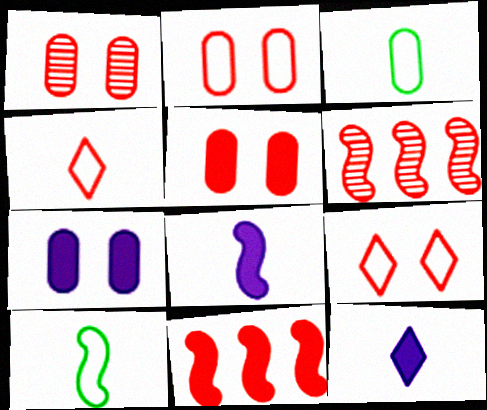[[1, 2, 5], 
[1, 4, 11], 
[4, 5, 6]]